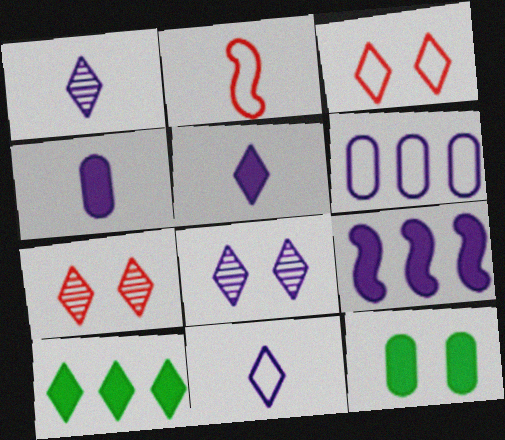[[1, 3, 10], 
[1, 5, 11], 
[7, 10, 11]]